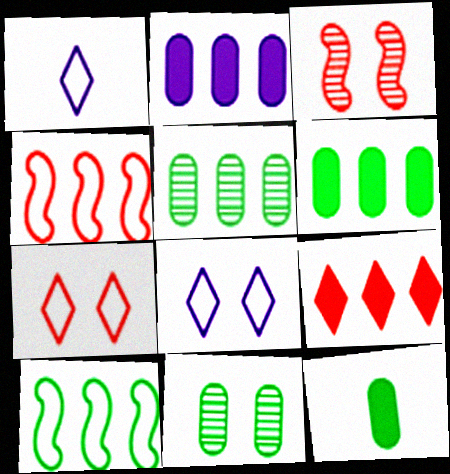[[1, 3, 6]]